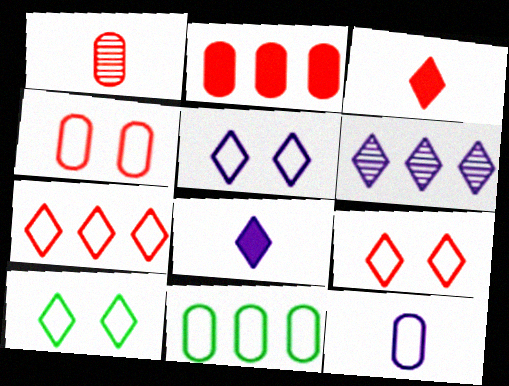[[1, 2, 4], 
[3, 6, 10], 
[4, 11, 12], 
[5, 6, 8], 
[5, 9, 10]]